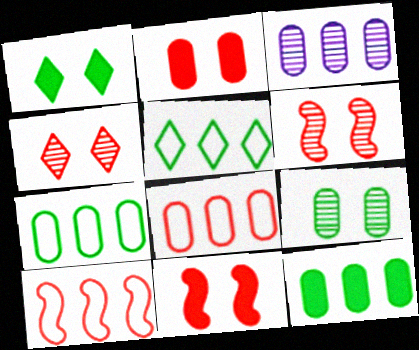[[3, 8, 12]]